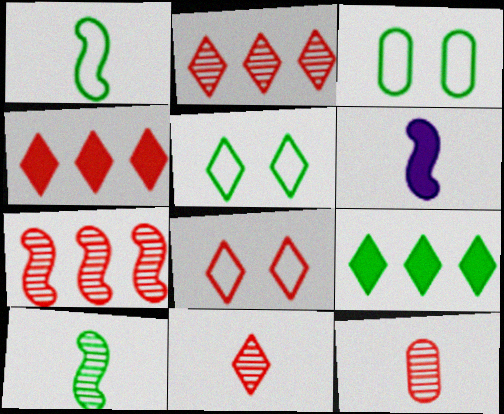[[2, 3, 6], 
[3, 9, 10], 
[4, 8, 11]]